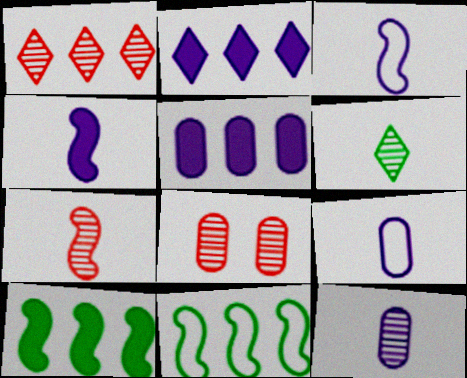[[1, 5, 11], 
[1, 7, 8], 
[6, 7, 12]]